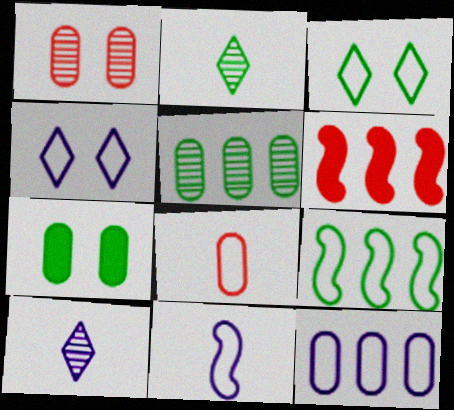[[2, 7, 9], 
[4, 8, 9], 
[4, 11, 12]]